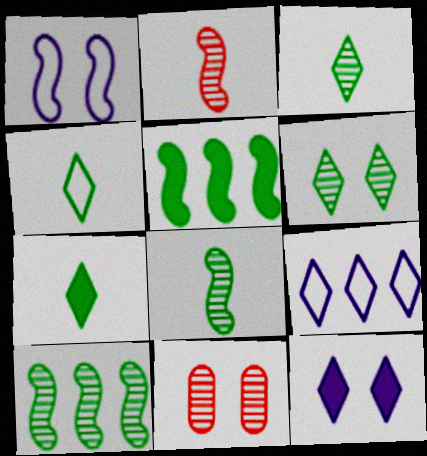[[1, 2, 5], 
[3, 4, 7]]